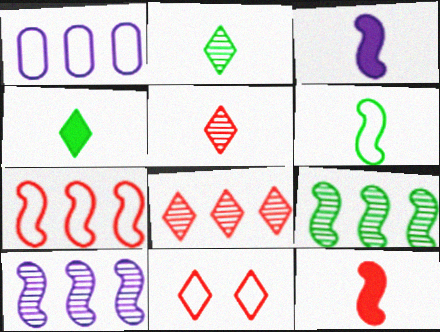[[1, 6, 11]]